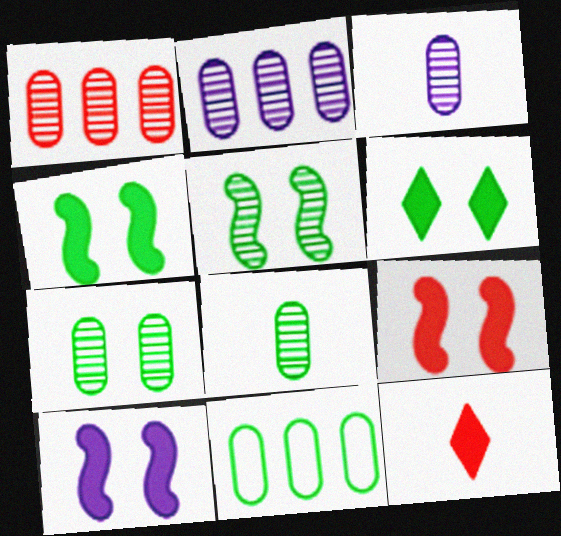[[1, 3, 7], 
[4, 9, 10]]